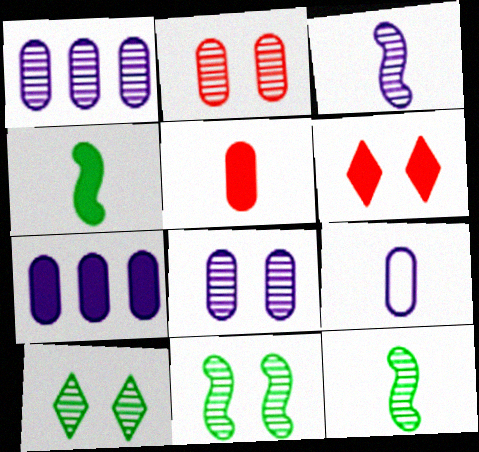[[4, 6, 7], 
[7, 8, 9]]